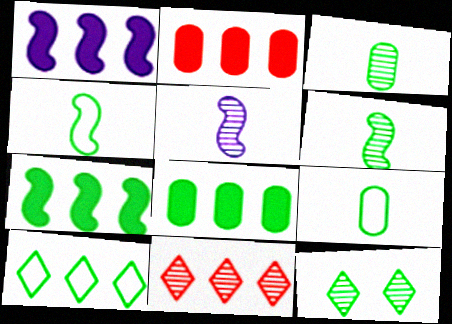[[4, 8, 12], 
[7, 9, 12]]